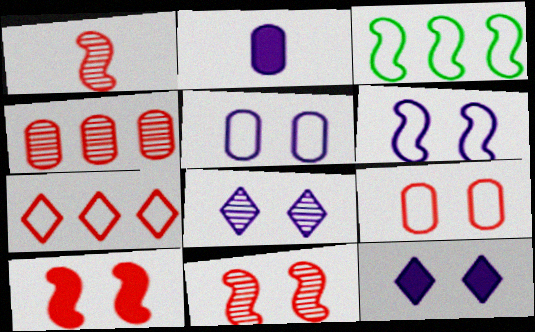[]